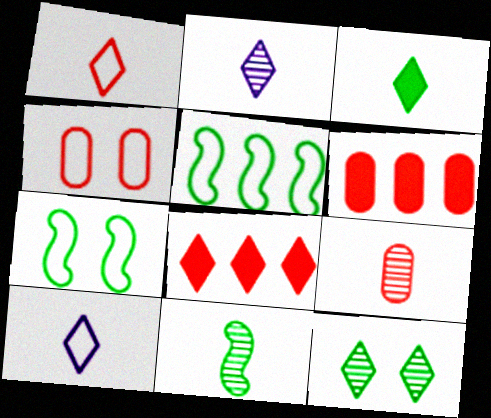[[1, 2, 3], 
[2, 6, 7], 
[2, 9, 11], 
[4, 5, 10], 
[4, 6, 9], 
[8, 10, 12]]